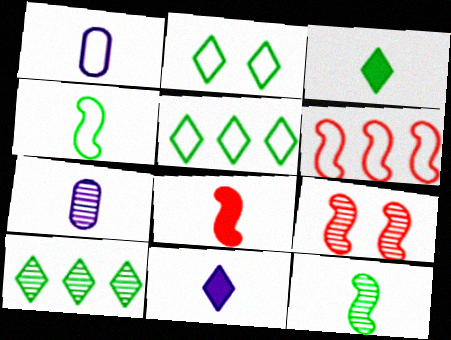[[1, 2, 6], 
[2, 3, 10], 
[6, 8, 9], 
[7, 9, 10]]